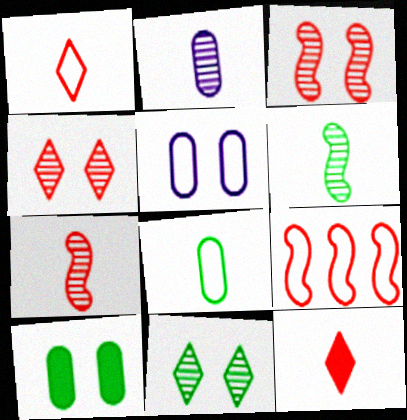[]